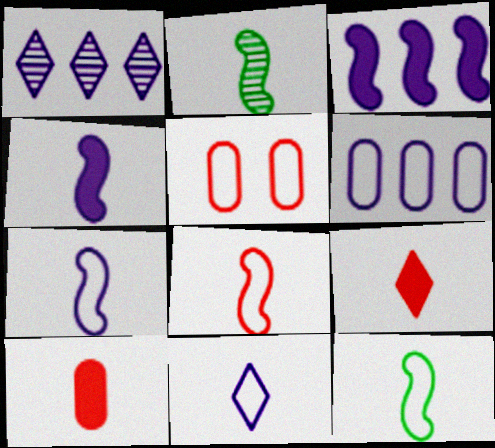[[1, 3, 6], 
[2, 4, 8], 
[2, 10, 11], 
[7, 8, 12]]